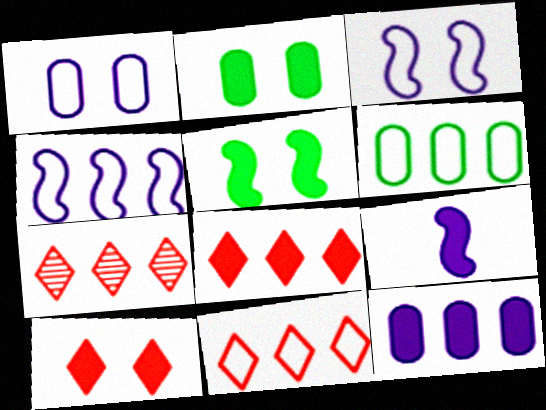[[2, 8, 9], 
[4, 6, 11], 
[7, 8, 11]]